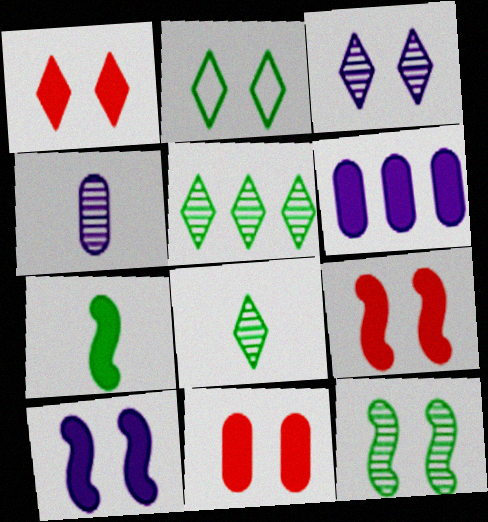[[1, 2, 3], 
[1, 6, 7], 
[1, 9, 11]]